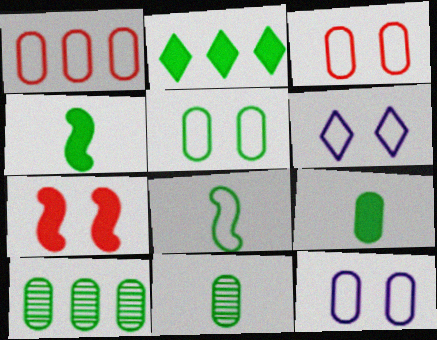[[1, 6, 8], 
[3, 5, 12], 
[5, 9, 10]]